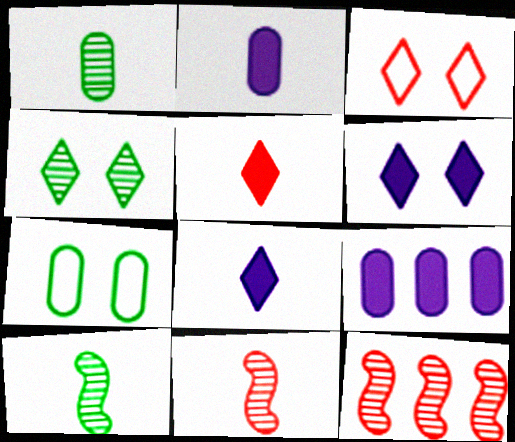[[3, 4, 6], 
[3, 9, 10], 
[7, 8, 12]]